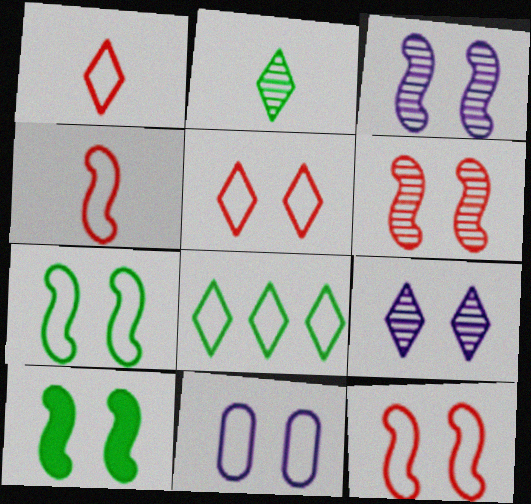[[3, 10, 12], 
[4, 8, 11], 
[5, 7, 11]]